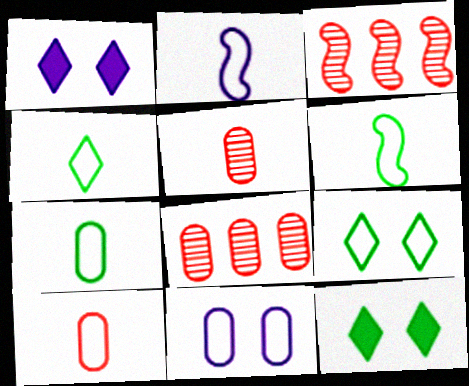[[1, 3, 7], 
[1, 6, 8], 
[2, 4, 10], 
[2, 8, 12], 
[4, 6, 7]]